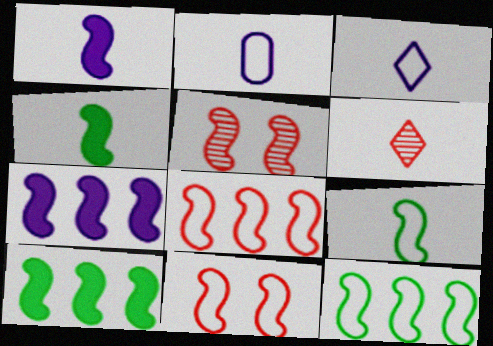[[1, 5, 12], 
[2, 4, 6], 
[5, 7, 9]]